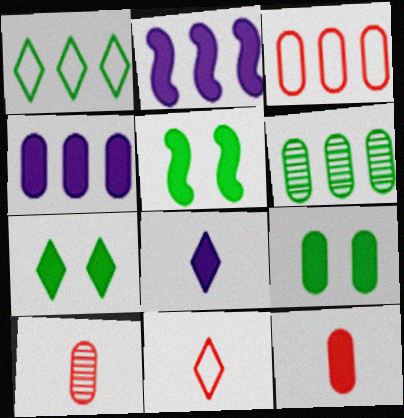[[2, 7, 12], 
[3, 4, 6], 
[4, 9, 12], 
[5, 7, 9]]